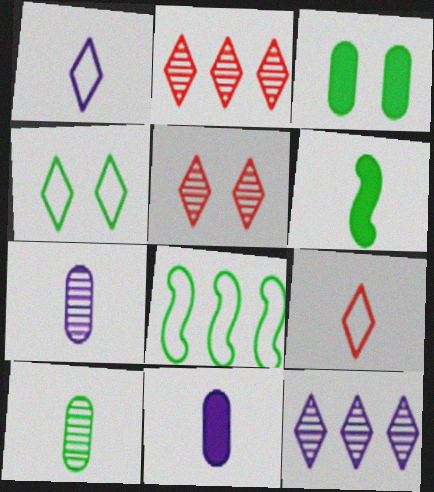[[5, 8, 11], 
[6, 7, 9]]